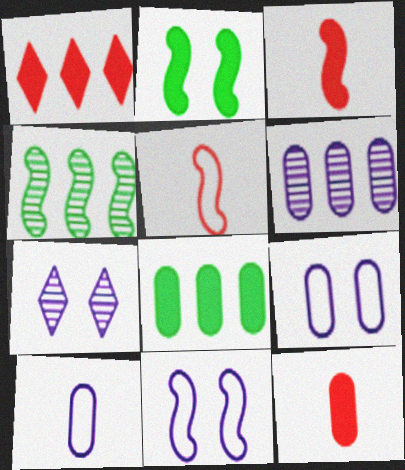[[3, 4, 11], 
[5, 7, 8]]